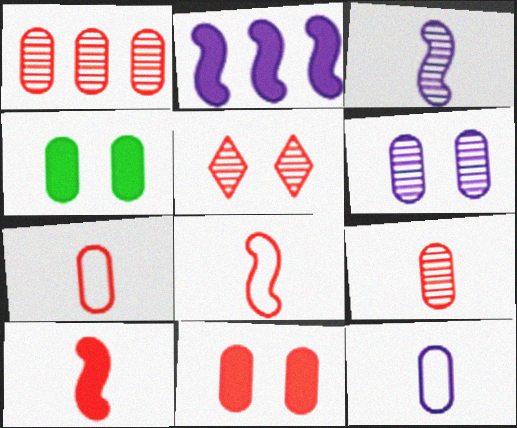[[1, 4, 12], 
[1, 7, 11]]